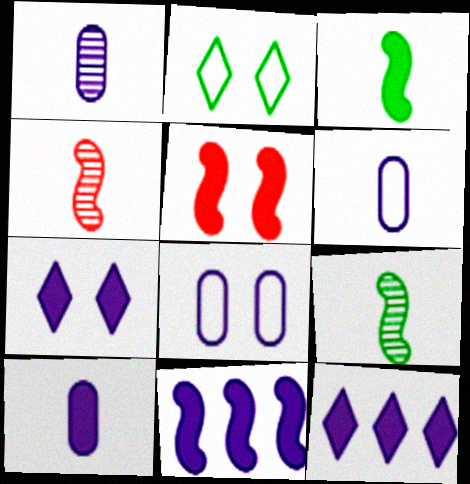[[1, 6, 10], 
[3, 5, 11], 
[7, 10, 11]]